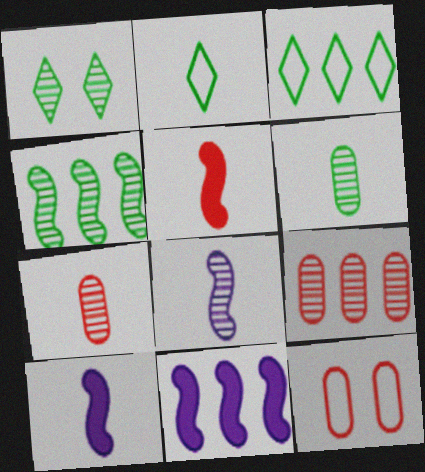[[1, 4, 6], 
[1, 8, 9], 
[2, 7, 10], 
[3, 9, 11]]